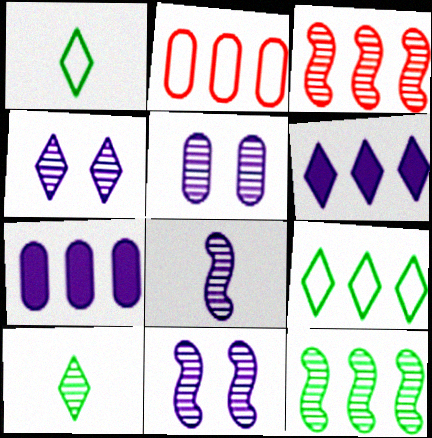[[2, 6, 12], 
[3, 5, 10], 
[3, 7, 9], 
[4, 5, 11]]